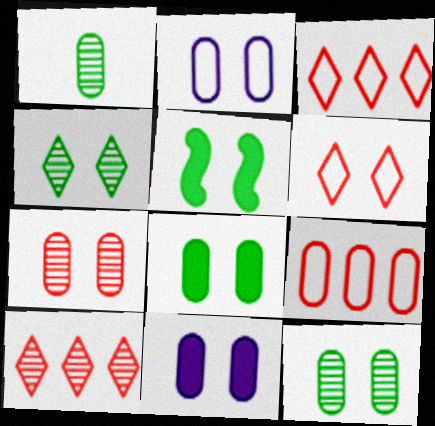[[1, 9, 11], 
[2, 7, 8]]